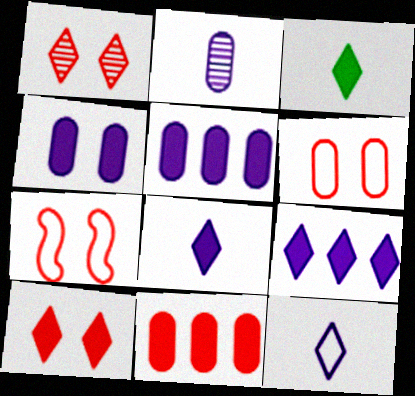[[3, 9, 10]]